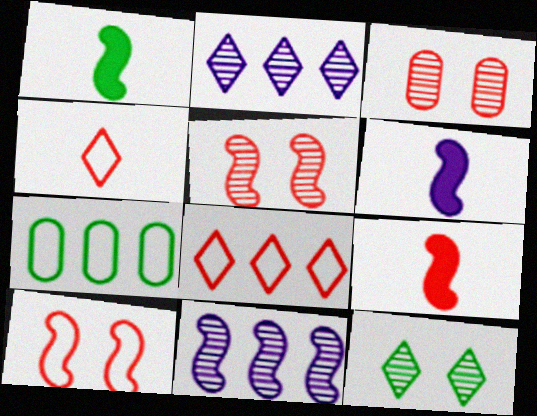[[1, 6, 9], 
[1, 7, 12], 
[1, 10, 11], 
[3, 8, 9]]